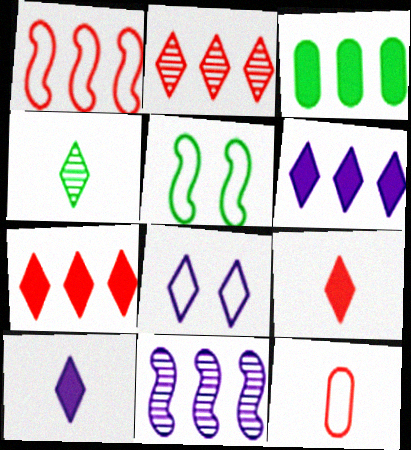[[3, 4, 5], 
[4, 7, 8]]